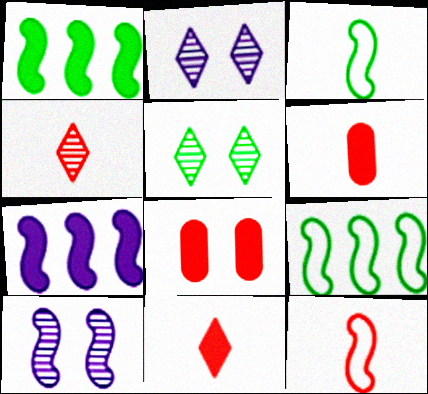[[1, 10, 12], 
[2, 6, 9], 
[4, 6, 12]]